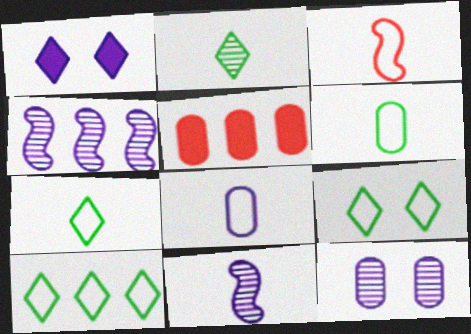[[1, 4, 8], 
[3, 7, 8], 
[4, 5, 10], 
[5, 6, 12], 
[5, 9, 11], 
[7, 9, 10]]